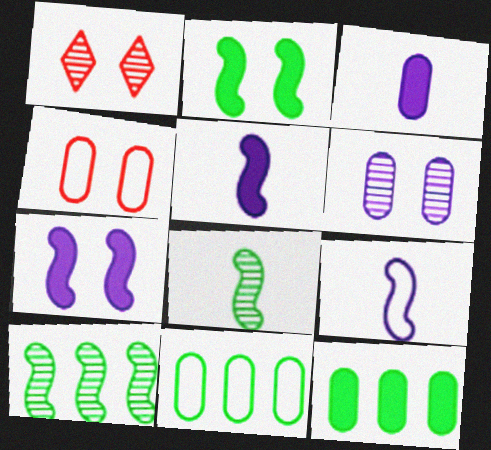[[1, 5, 11], 
[1, 9, 12]]